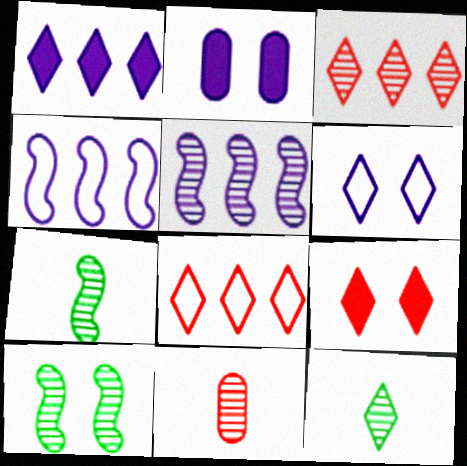[[2, 7, 8]]